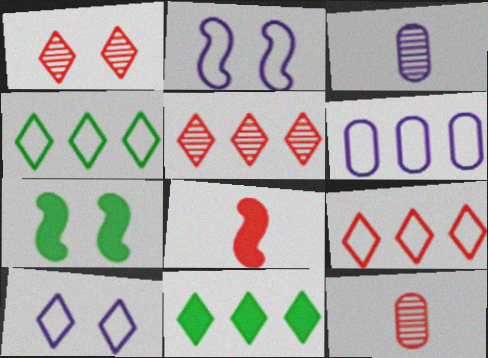[[2, 11, 12], 
[3, 7, 9]]